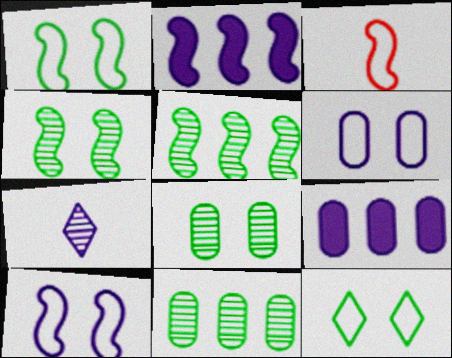[[2, 3, 4], 
[2, 6, 7], 
[7, 9, 10]]